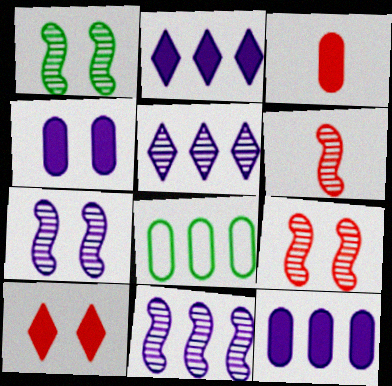[[1, 6, 11], 
[1, 7, 9]]